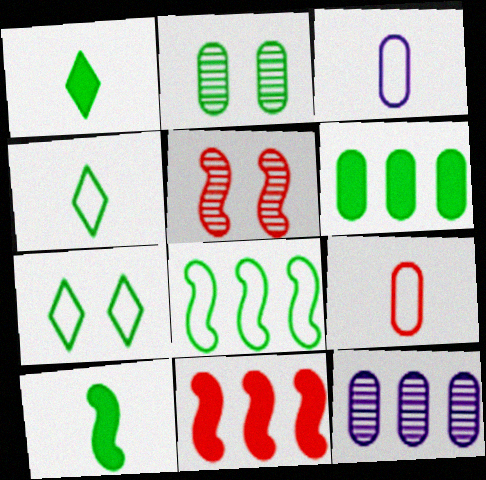[[1, 2, 8]]